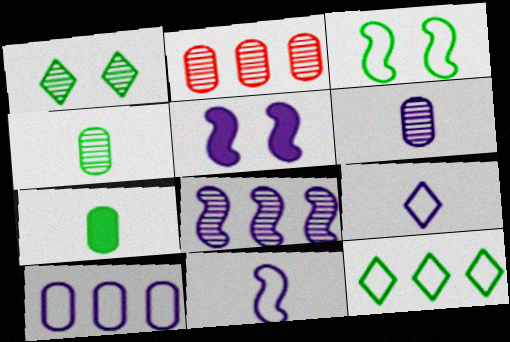[[5, 8, 11]]